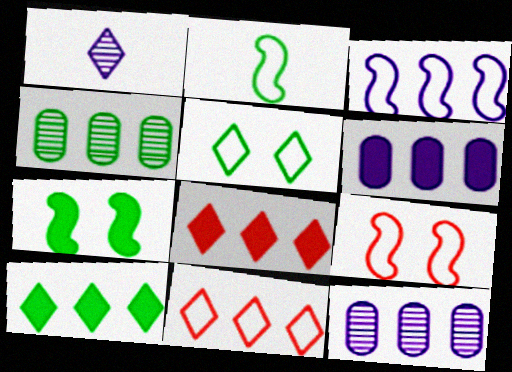[[1, 5, 8], 
[2, 3, 9], 
[3, 4, 8]]